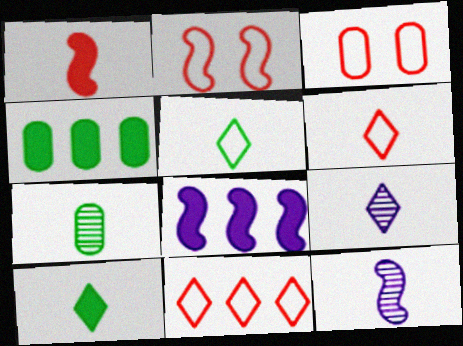[[2, 4, 9], 
[6, 9, 10]]